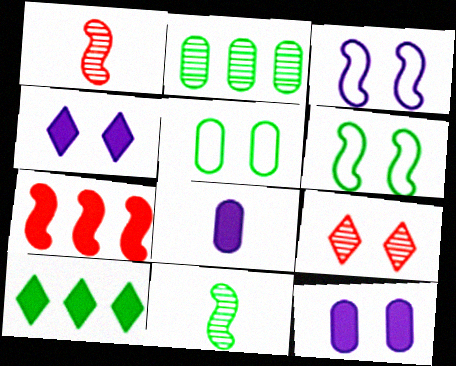[[3, 7, 11], 
[5, 10, 11], 
[6, 9, 12]]